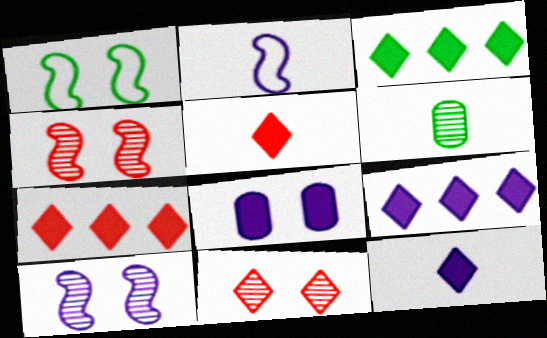[[1, 3, 6], 
[1, 8, 11], 
[2, 5, 6], 
[3, 7, 9]]